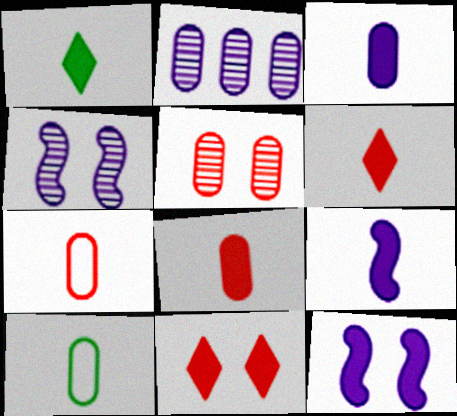[[1, 8, 9]]